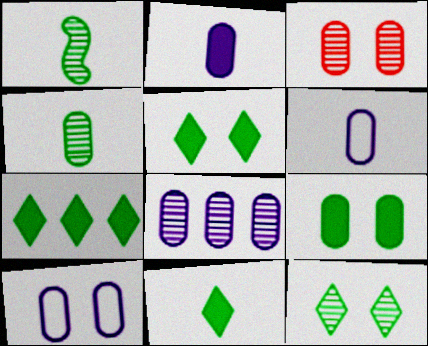[[2, 8, 10], 
[3, 4, 8], 
[3, 9, 10], 
[5, 7, 11]]